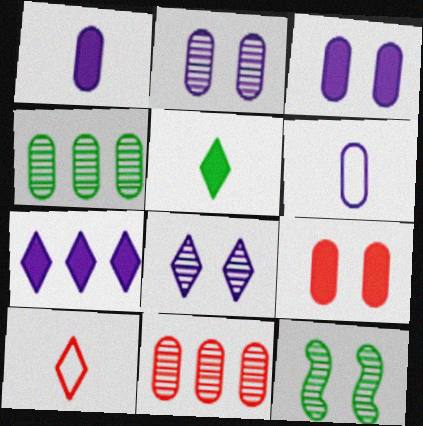[[4, 6, 9]]